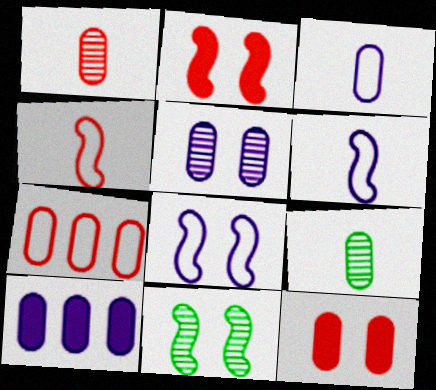[[1, 7, 12], 
[2, 8, 11], 
[3, 5, 10]]